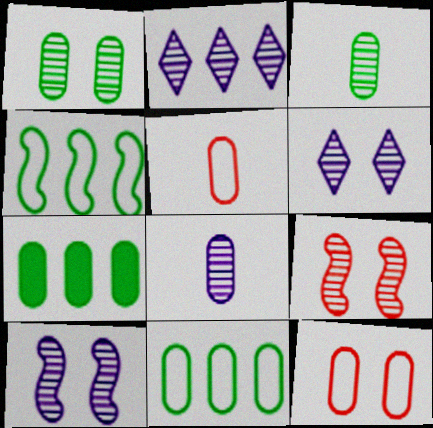[[1, 6, 9], 
[2, 3, 9], 
[2, 8, 10], 
[7, 8, 12]]